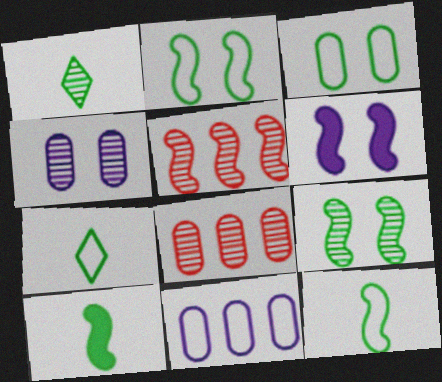[[1, 4, 5], 
[5, 6, 12], 
[6, 7, 8]]